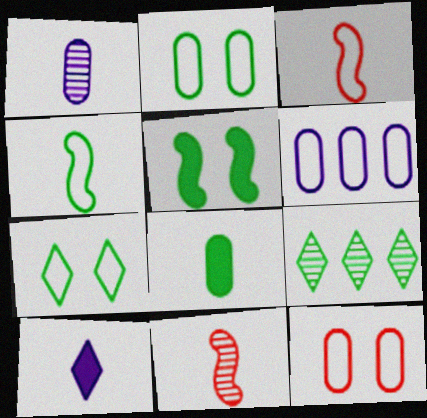[[3, 6, 7]]